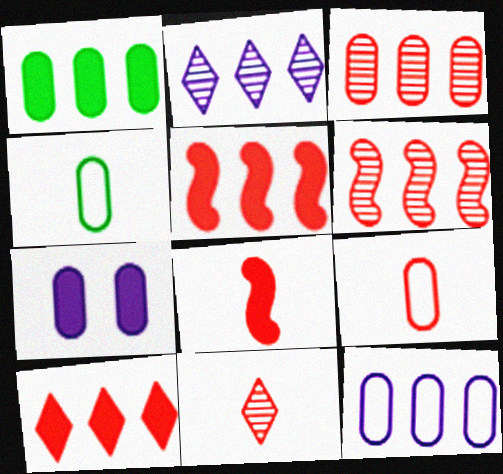[[1, 3, 12], 
[3, 4, 7], 
[8, 9, 11]]